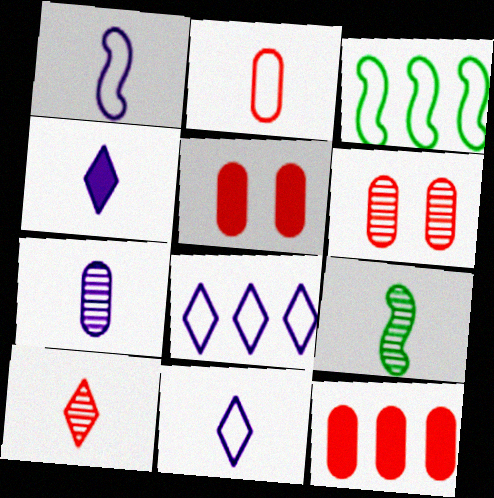[[1, 4, 7], 
[2, 4, 9], 
[2, 6, 12], 
[3, 4, 6], 
[5, 8, 9], 
[7, 9, 10]]